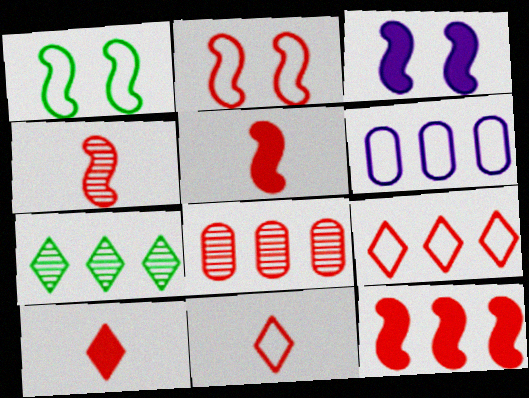[[1, 6, 11], 
[2, 4, 12], 
[2, 8, 10], 
[6, 7, 12], 
[8, 9, 12]]